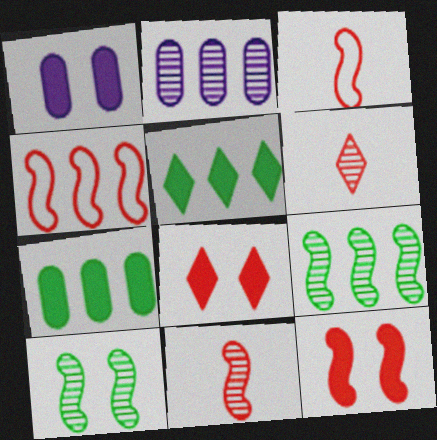[[2, 4, 5], 
[2, 6, 10], 
[4, 11, 12]]